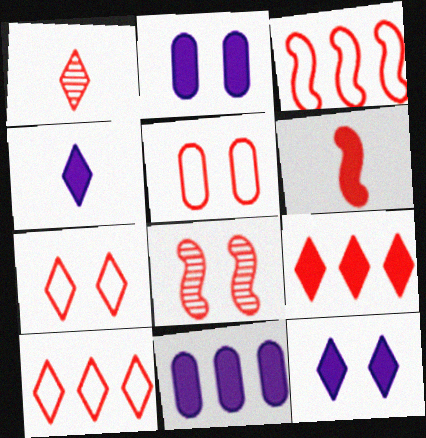[[1, 7, 9], 
[3, 6, 8]]